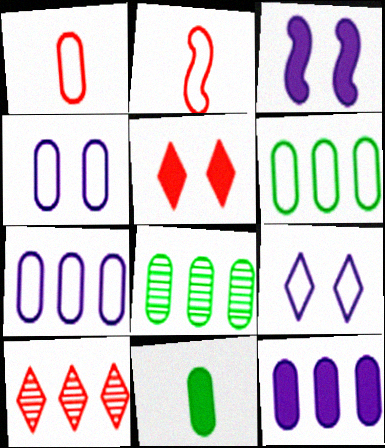[[1, 4, 6], 
[2, 6, 9]]